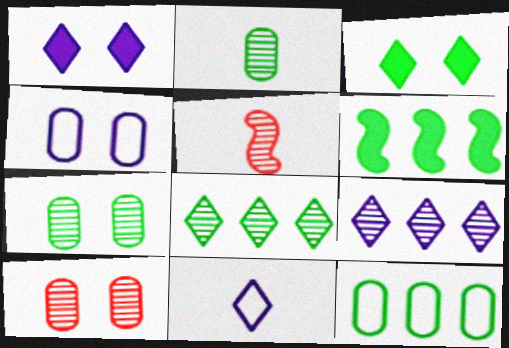[[1, 5, 12], 
[1, 9, 11], 
[5, 7, 9], 
[6, 8, 12], 
[6, 10, 11]]